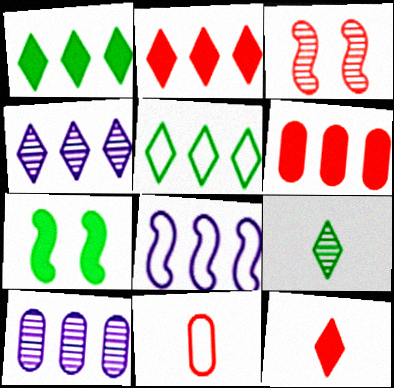[[2, 3, 11], 
[2, 4, 5], 
[3, 9, 10], 
[4, 7, 11]]